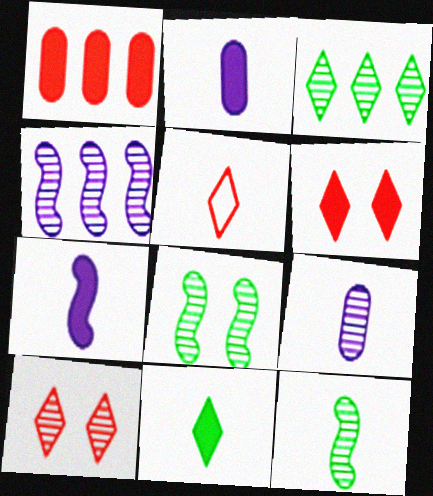[[2, 5, 12]]